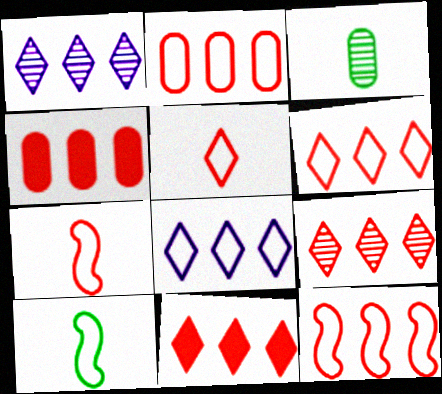[[2, 6, 12], 
[4, 9, 12], 
[6, 9, 11]]